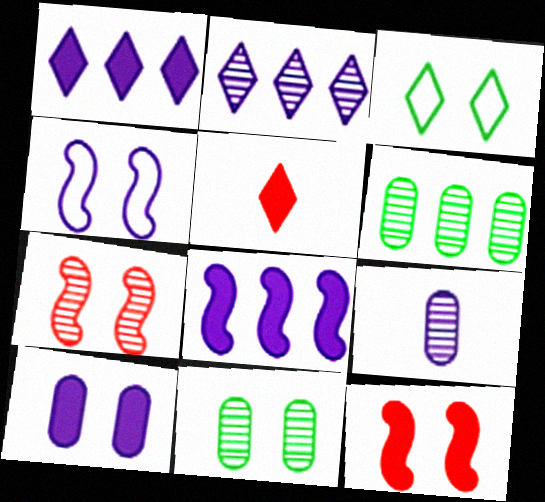[[1, 4, 9], 
[2, 3, 5], 
[3, 7, 10], 
[4, 5, 6]]